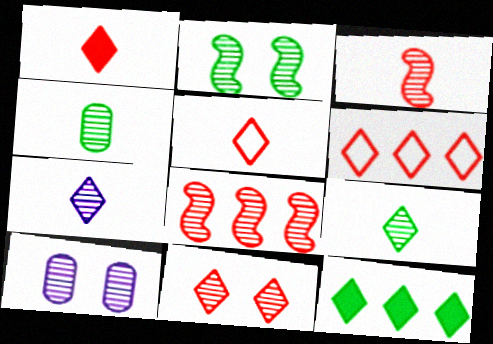[[1, 6, 11], 
[2, 10, 11], 
[3, 4, 7], 
[8, 9, 10]]